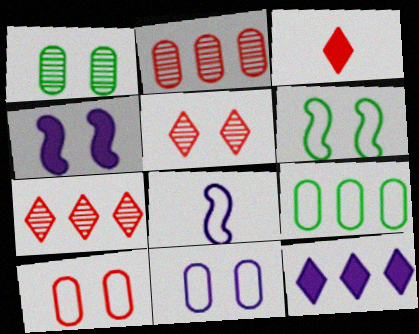[]